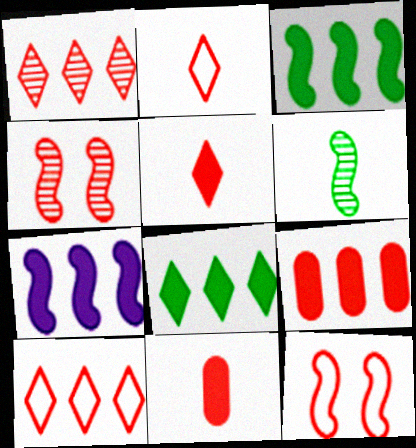[[1, 11, 12], 
[2, 4, 9], 
[4, 10, 11], 
[6, 7, 12], 
[7, 8, 9]]